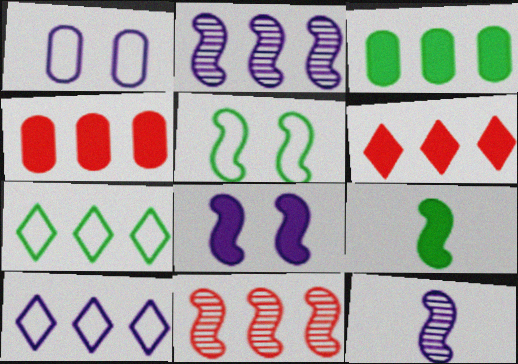[[2, 4, 7], 
[3, 10, 11]]